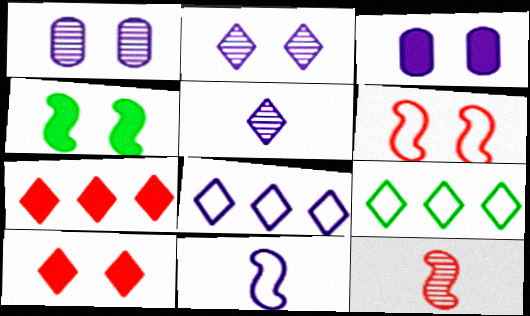[[3, 4, 10], 
[3, 9, 12], 
[5, 9, 10]]